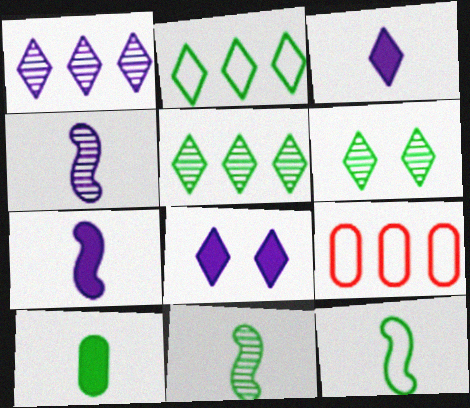[[6, 7, 9], 
[8, 9, 11]]